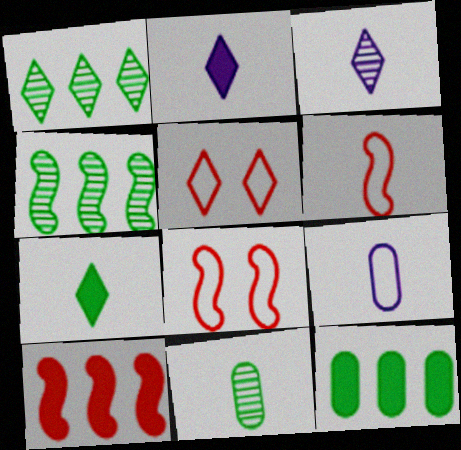[[1, 2, 5], 
[2, 6, 11], 
[3, 8, 12]]